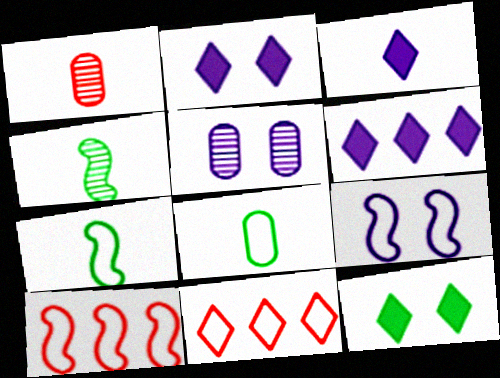[[1, 3, 7], 
[2, 3, 6], 
[2, 5, 9], 
[7, 9, 10], 
[8, 9, 11]]